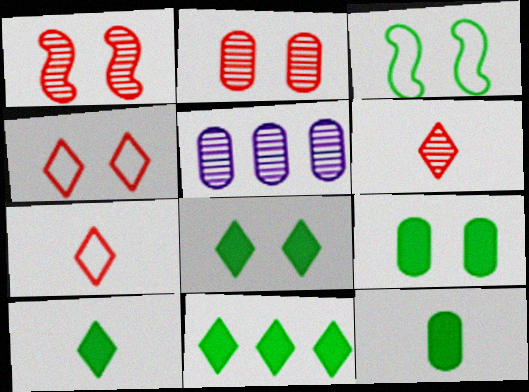[[8, 10, 11]]